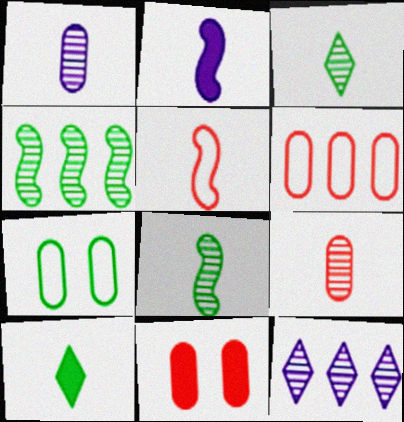[[1, 5, 10], 
[2, 5, 8], 
[4, 7, 10], 
[6, 9, 11]]